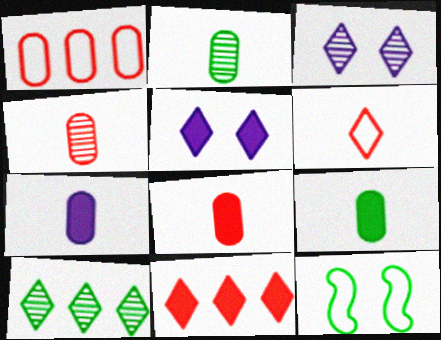[[5, 6, 10], 
[7, 8, 9], 
[9, 10, 12]]